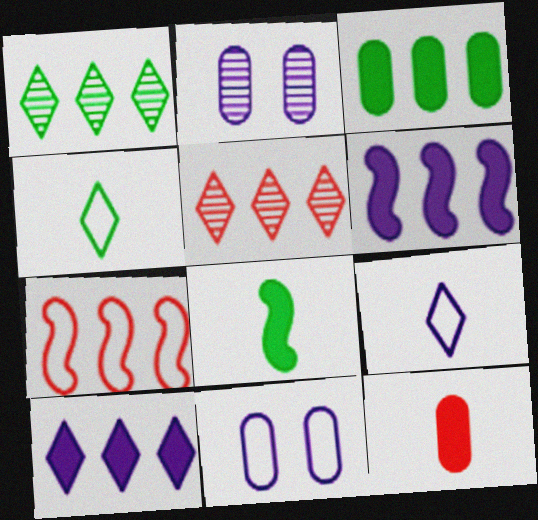[[2, 6, 9], 
[4, 7, 11], 
[5, 8, 11]]